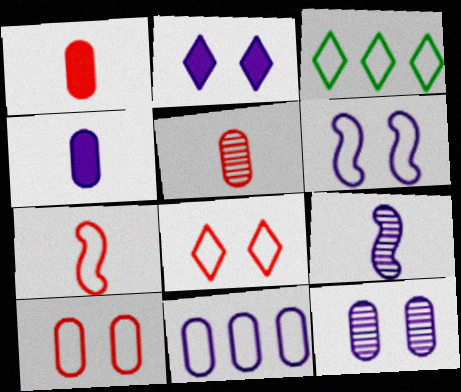[[2, 6, 12], 
[2, 9, 11], 
[4, 11, 12]]